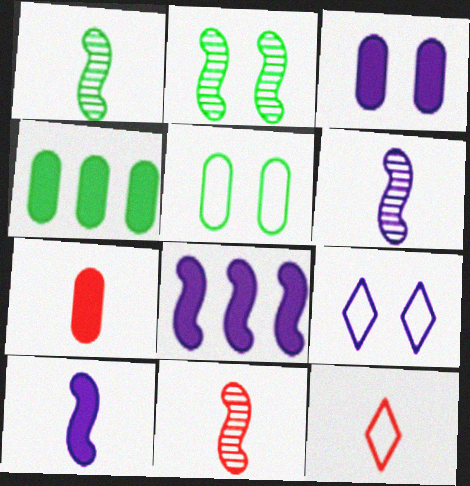[[1, 6, 11], 
[3, 4, 7], 
[4, 9, 11], 
[7, 11, 12]]